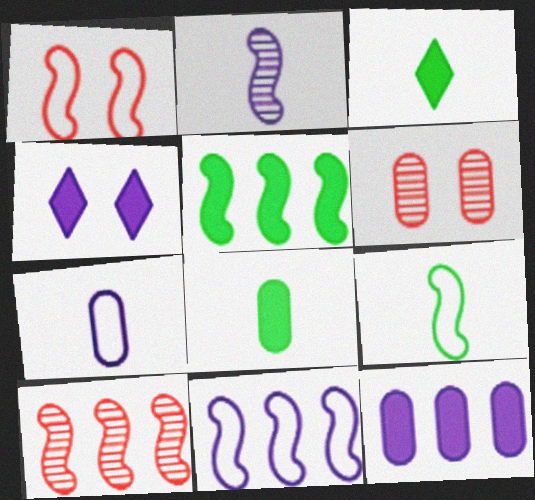[[1, 2, 5], 
[1, 9, 11], 
[3, 6, 11], 
[5, 10, 11]]